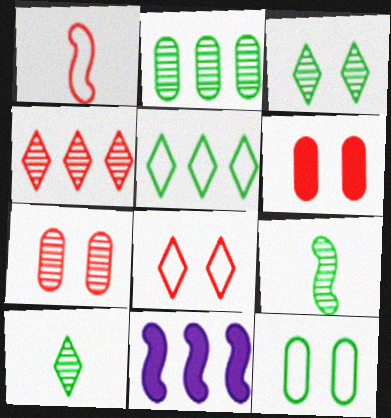[[1, 4, 6], 
[2, 3, 9]]